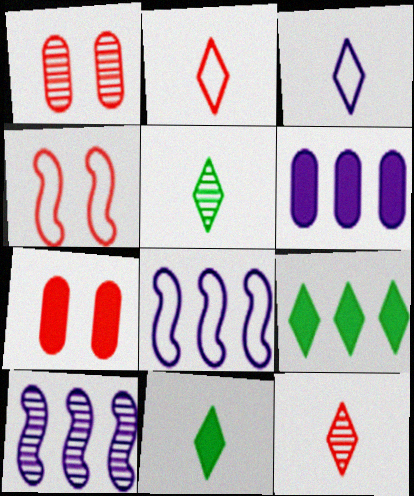[[1, 5, 10], 
[1, 8, 11], 
[3, 11, 12], 
[4, 5, 6], 
[5, 7, 8]]